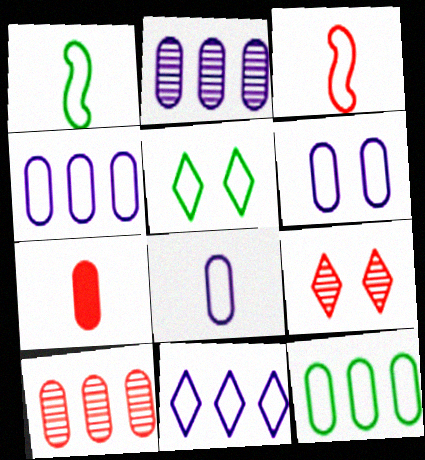[[1, 5, 12], 
[3, 4, 5], 
[4, 6, 8]]